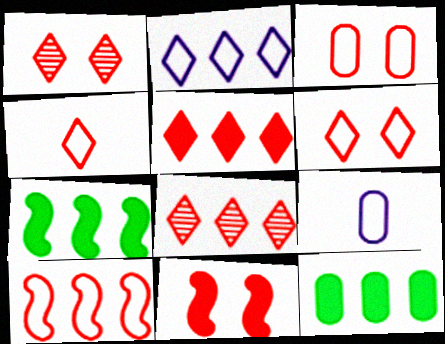[[1, 3, 11], 
[1, 4, 5], 
[1, 7, 9], 
[3, 4, 10]]